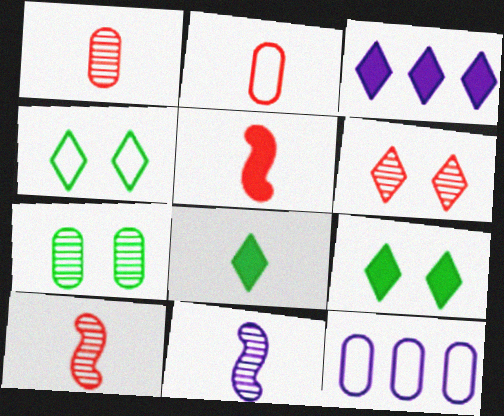[[2, 8, 11], 
[9, 10, 12]]